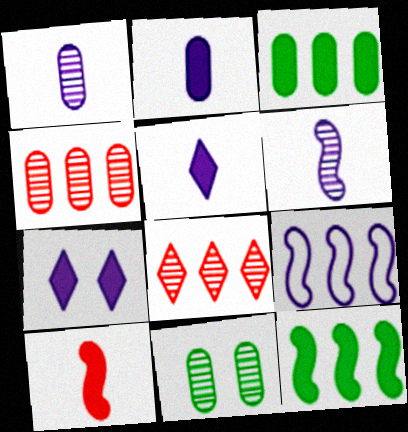[[1, 4, 11], 
[1, 7, 9], 
[3, 7, 10], 
[3, 8, 9], 
[6, 8, 11]]